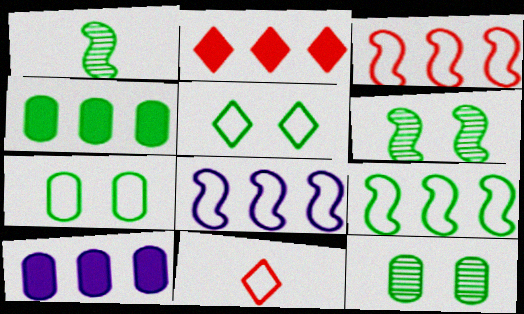[[1, 4, 5], 
[3, 8, 9], 
[6, 10, 11], 
[7, 8, 11]]